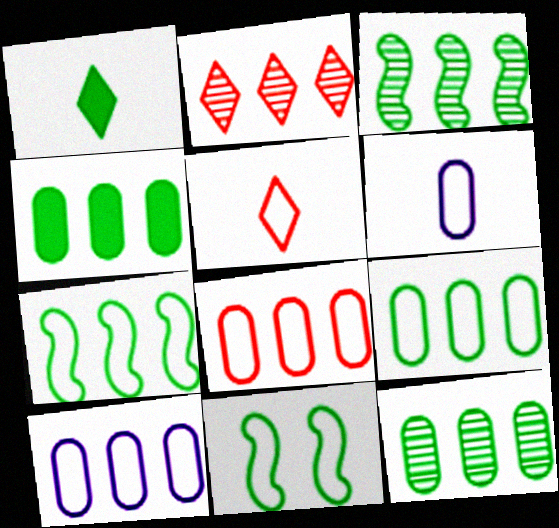[[1, 11, 12], 
[4, 9, 12], 
[5, 10, 11], 
[8, 9, 10]]